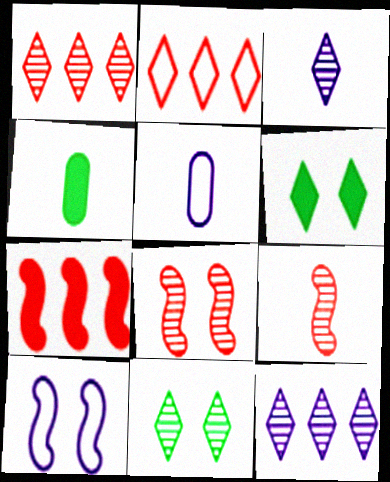[[1, 3, 11], 
[1, 4, 10], 
[2, 3, 6], 
[5, 7, 11]]